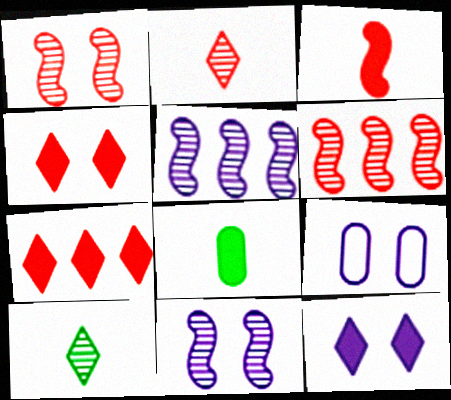[[9, 11, 12]]